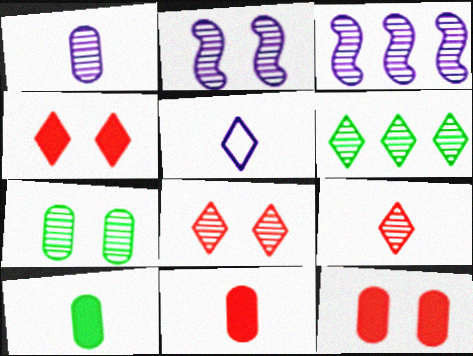[[2, 7, 8], 
[3, 7, 9], 
[4, 5, 6]]